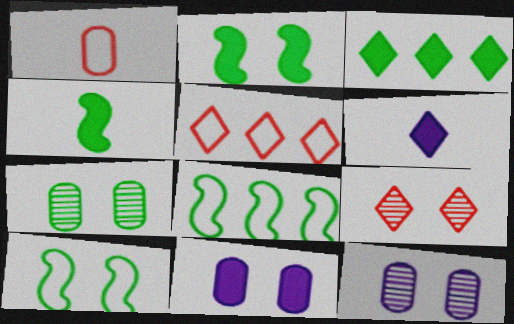[[4, 5, 12], 
[9, 10, 11]]